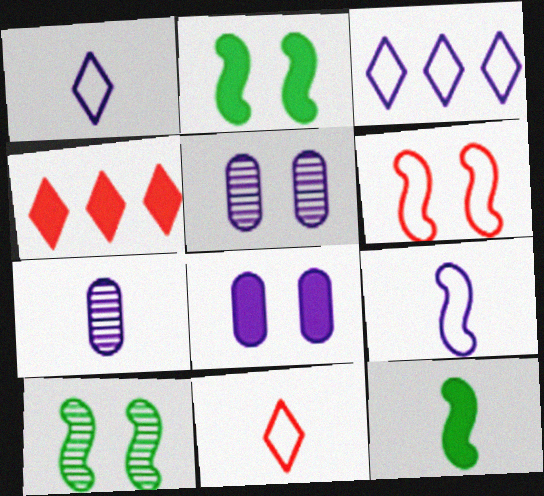[[4, 8, 12], 
[7, 11, 12]]